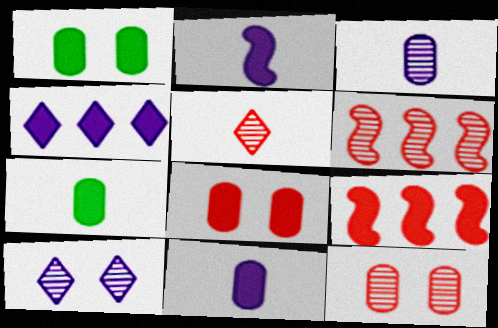[[5, 6, 12]]